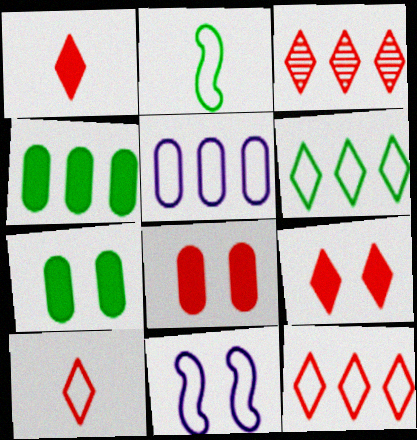[[3, 9, 10]]